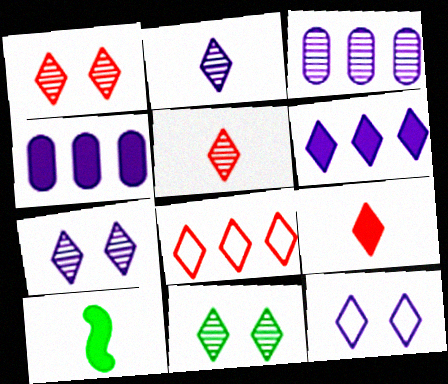[[1, 7, 11], 
[1, 8, 9], 
[2, 6, 12]]